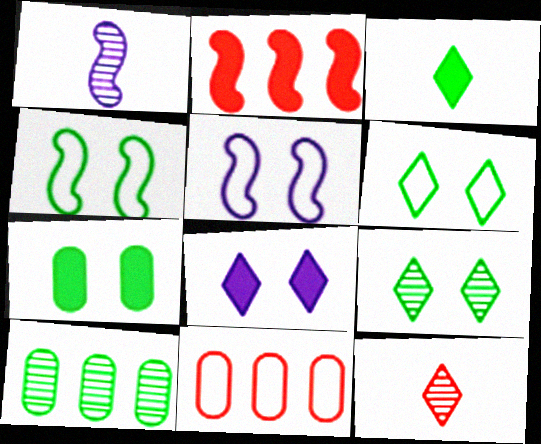[[1, 2, 4], 
[3, 4, 10], 
[4, 7, 9]]